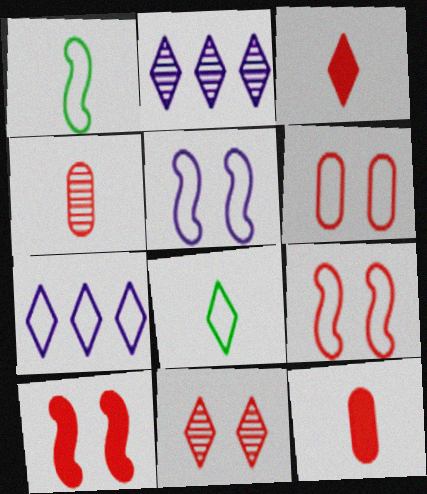[[1, 6, 7], 
[6, 10, 11]]